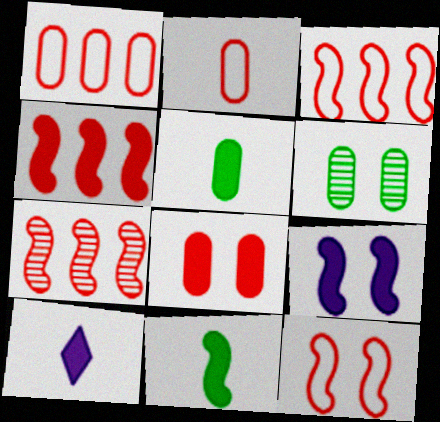[[3, 4, 7], 
[3, 6, 10], 
[4, 9, 11]]